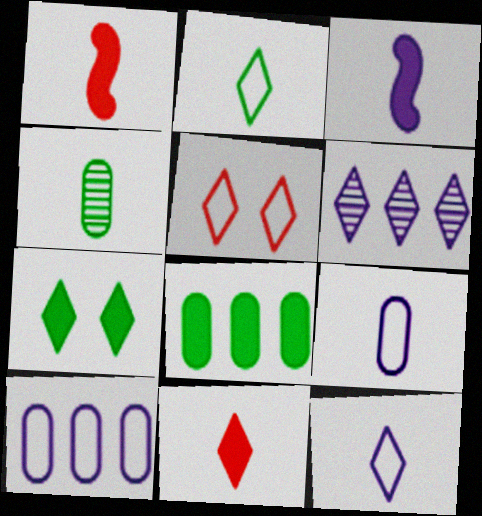[[1, 4, 12]]